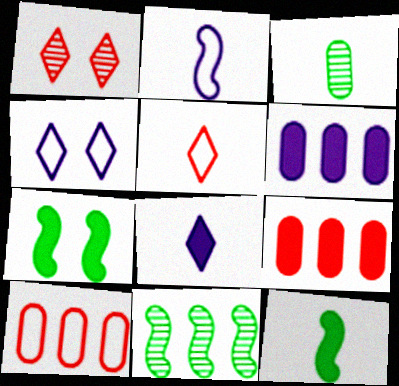[[7, 8, 9]]